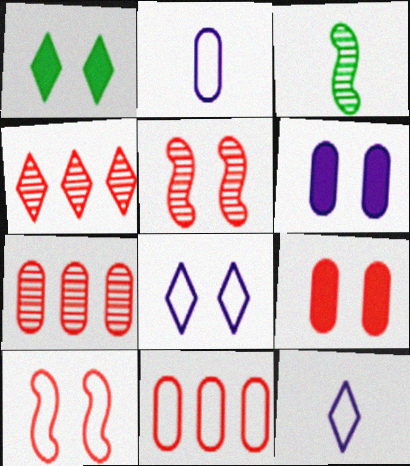[[1, 4, 12]]